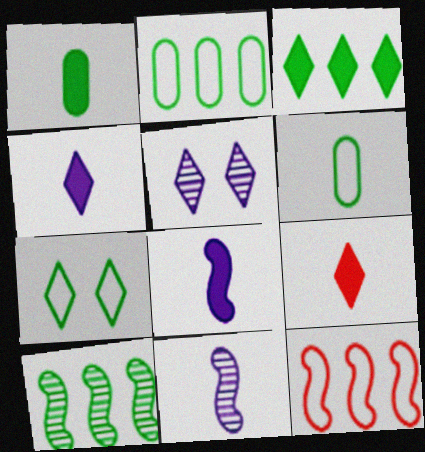[[1, 5, 12], 
[1, 7, 10], 
[1, 8, 9], 
[2, 3, 10], 
[6, 9, 11]]